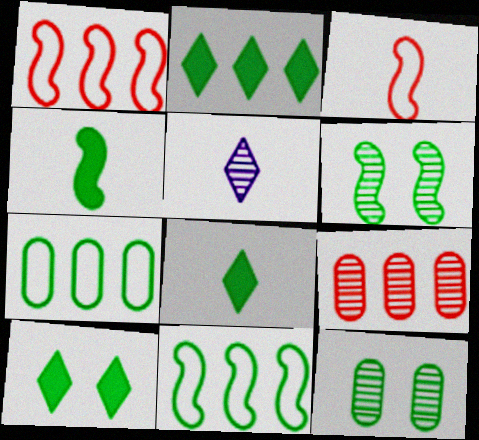[[2, 8, 10], 
[4, 6, 11], 
[5, 6, 9], 
[6, 7, 8], 
[8, 11, 12]]